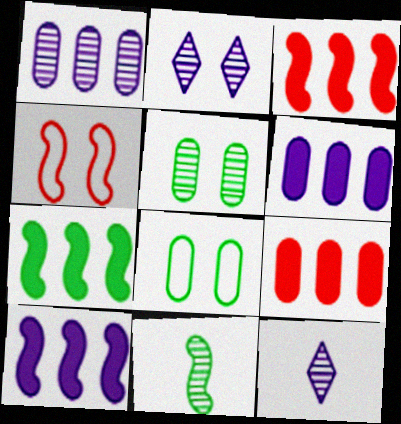[[3, 7, 10], 
[3, 8, 12], 
[4, 10, 11]]